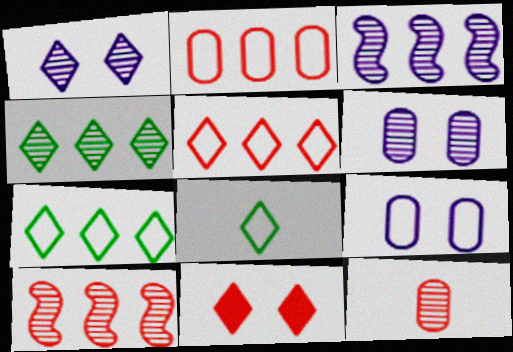[]